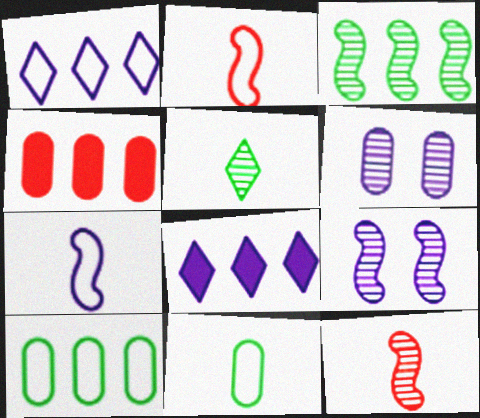[[1, 3, 4], 
[3, 9, 12], 
[4, 6, 11], 
[6, 7, 8]]